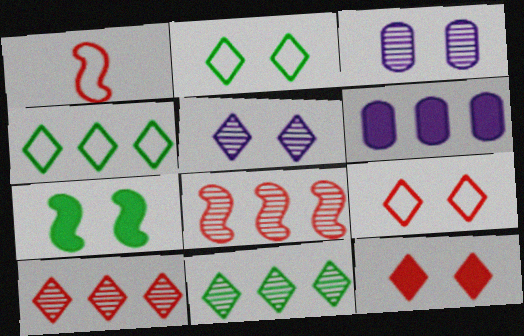[[2, 5, 12], 
[3, 7, 9], 
[4, 6, 8]]